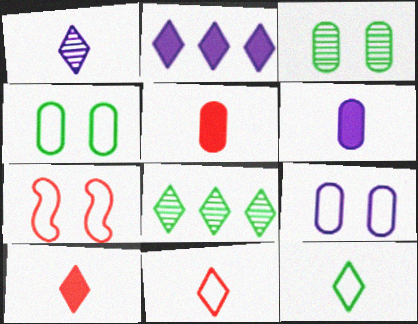[[1, 10, 12], 
[6, 7, 8]]